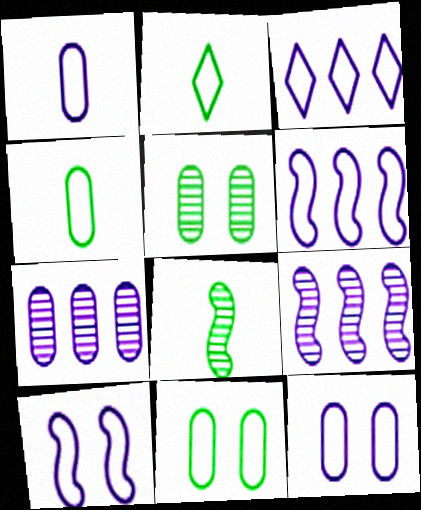[[1, 3, 10]]